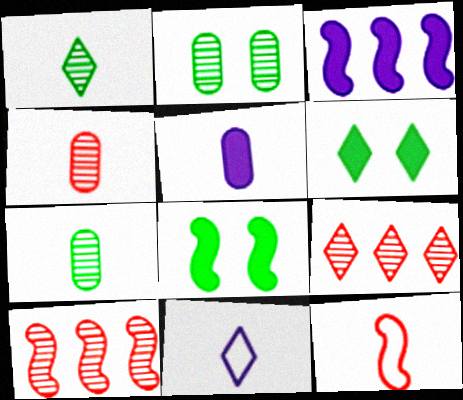[[1, 5, 12], 
[6, 9, 11]]